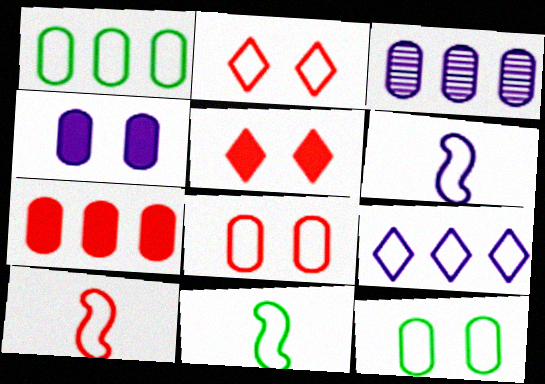[[1, 2, 6], 
[1, 3, 7], 
[3, 5, 11], 
[6, 10, 11], 
[8, 9, 11], 
[9, 10, 12]]